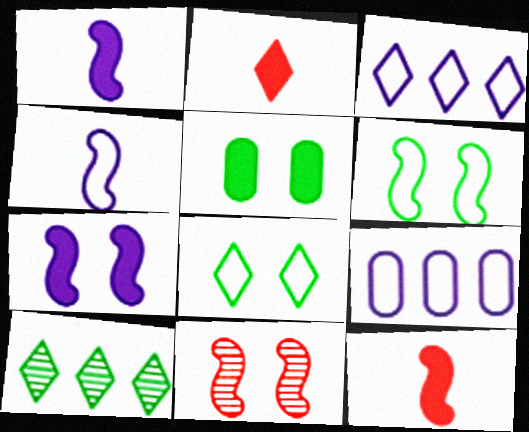[[6, 7, 11]]